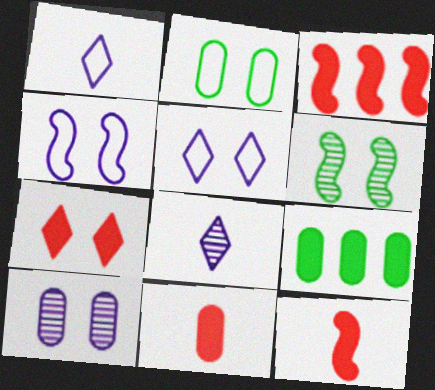[[2, 3, 8], 
[3, 7, 11]]